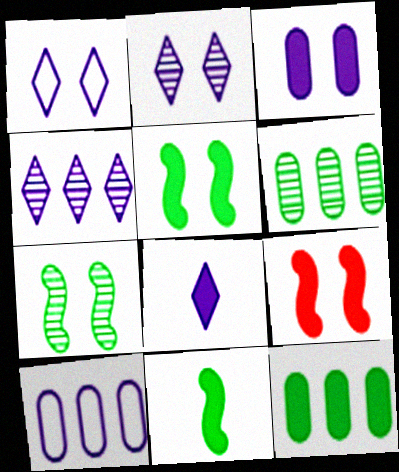[[1, 4, 8], 
[8, 9, 12]]